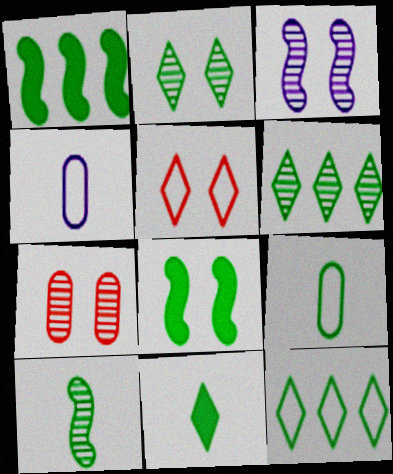[[1, 2, 9], 
[2, 3, 7], 
[2, 11, 12], 
[6, 8, 9], 
[9, 10, 11]]